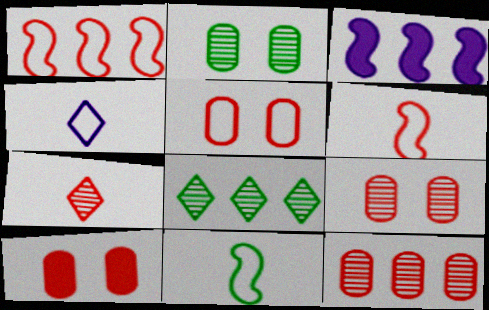[[1, 7, 10], 
[5, 9, 10]]